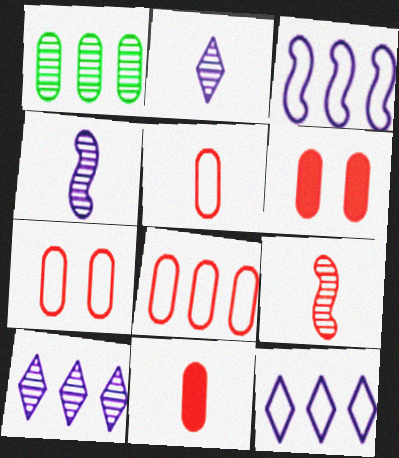[[5, 7, 8]]